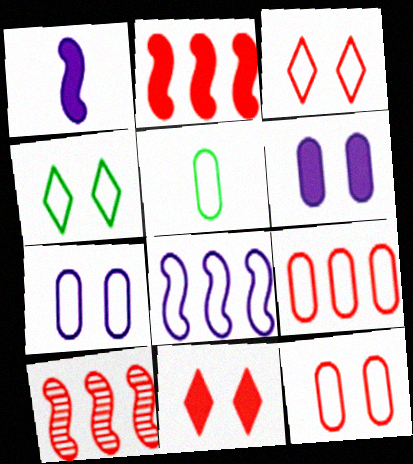[[3, 5, 8], 
[5, 7, 9]]